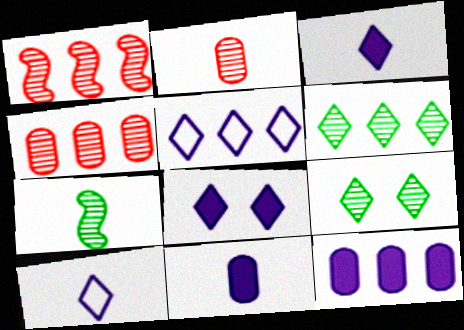[]